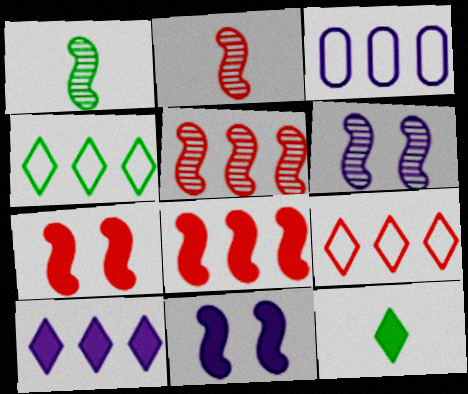[[1, 5, 6]]